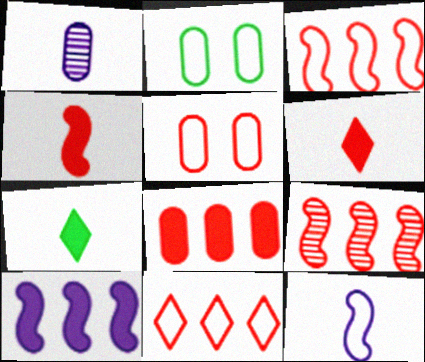[[1, 2, 8], 
[2, 11, 12], 
[5, 6, 9], 
[8, 9, 11]]